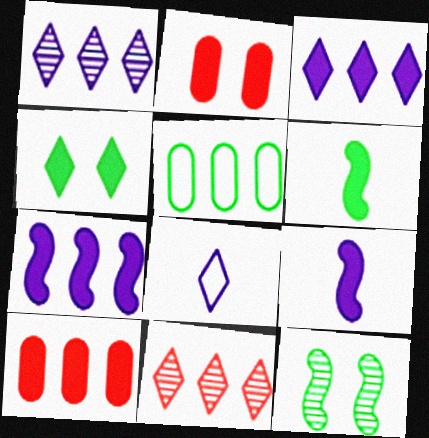[[2, 3, 6], 
[4, 8, 11], 
[4, 9, 10], 
[5, 7, 11], 
[8, 10, 12]]